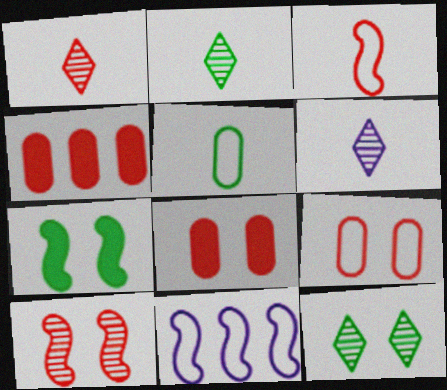[[1, 2, 6], 
[2, 8, 11]]